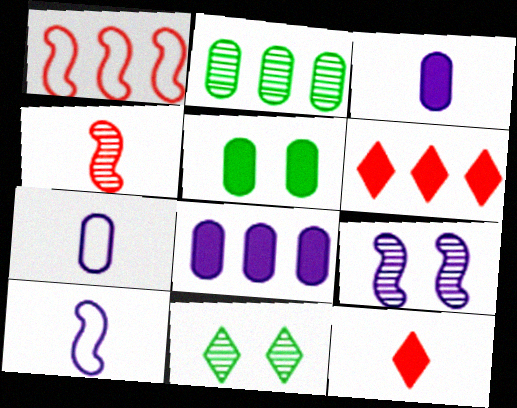[[1, 3, 11]]